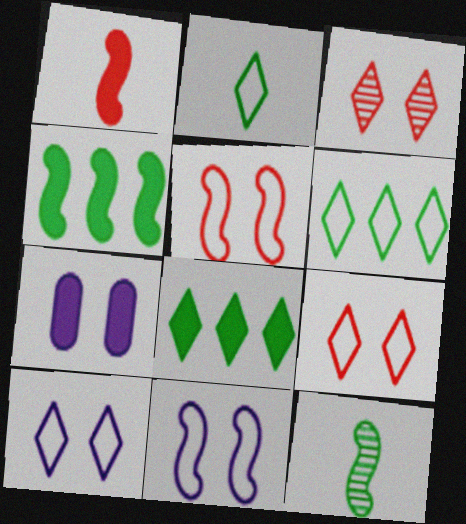[[1, 7, 8]]